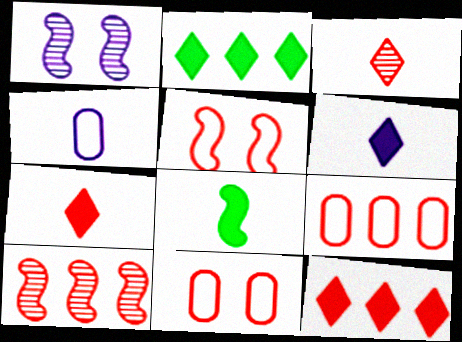[[3, 4, 8], 
[7, 10, 11], 
[9, 10, 12]]